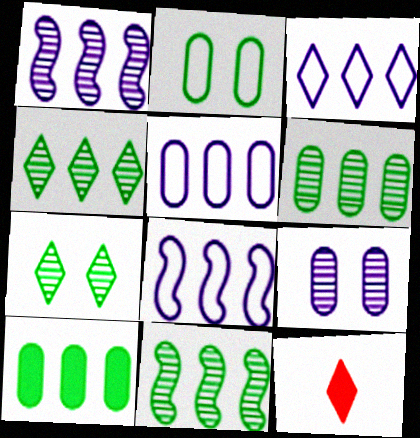[[1, 2, 12], 
[3, 5, 8], 
[3, 7, 12], 
[4, 6, 11]]